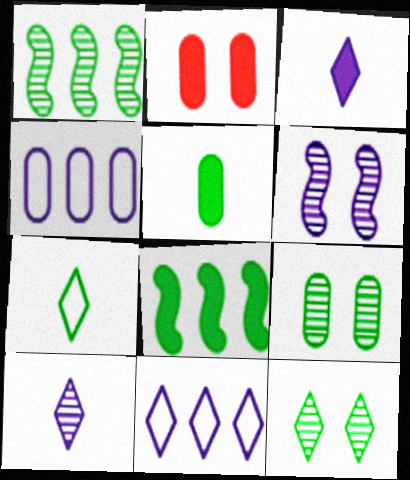[[2, 3, 8], 
[3, 4, 6], 
[7, 8, 9]]